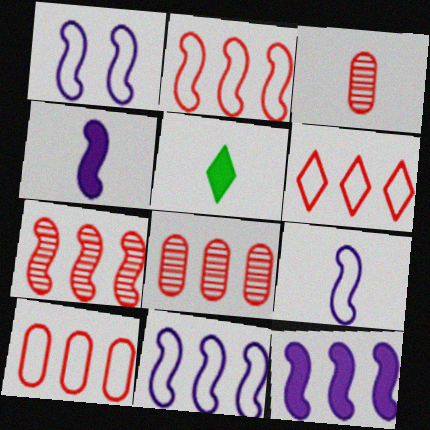[[1, 5, 8], 
[1, 9, 11], 
[2, 6, 10], 
[3, 5, 9]]